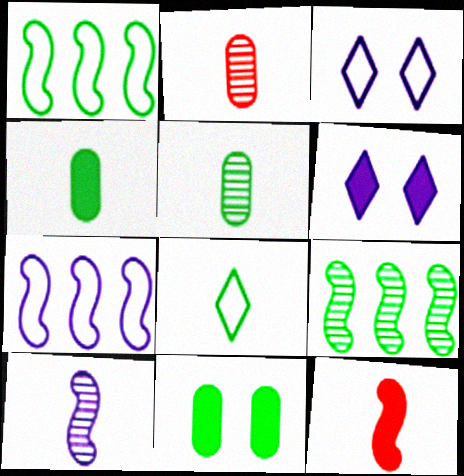[[1, 2, 6], 
[8, 9, 11]]